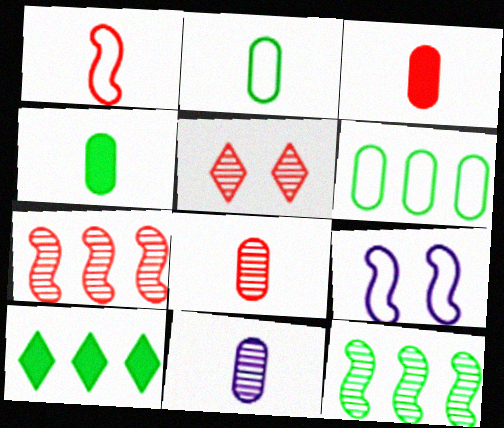[[2, 3, 11], 
[5, 7, 8], 
[5, 11, 12], 
[6, 10, 12], 
[8, 9, 10]]